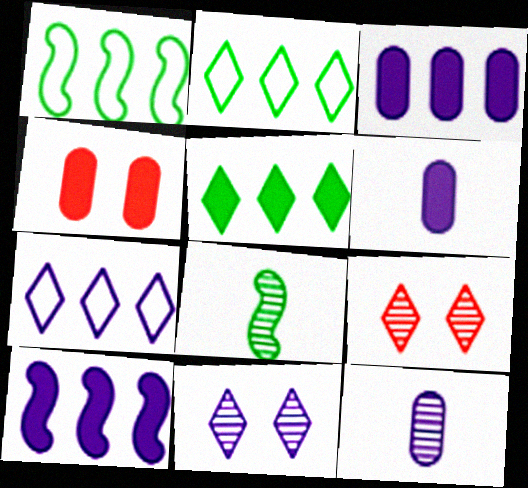[[1, 6, 9], 
[4, 7, 8]]